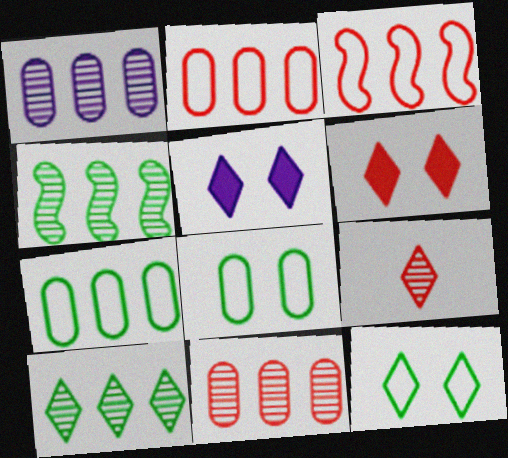[]